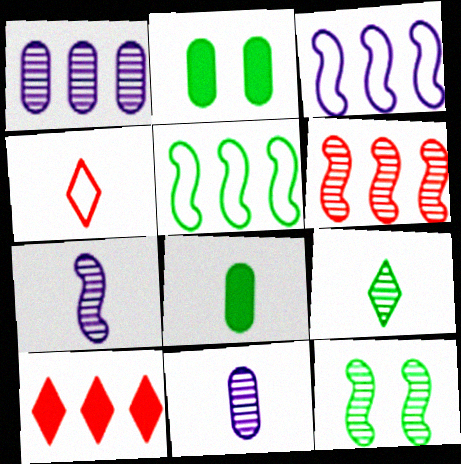[[1, 5, 10], 
[2, 5, 9], 
[4, 7, 8], 
[6, 7, 12]]